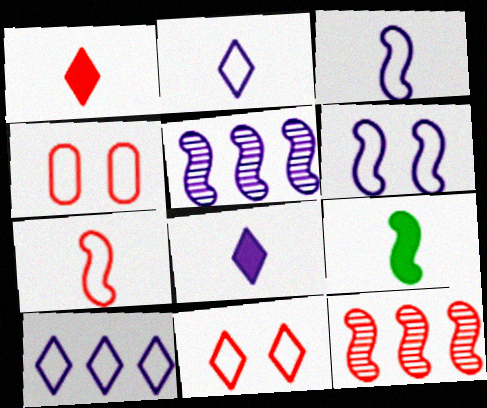[[1, 4, 12], 
[6, 9, 12]]